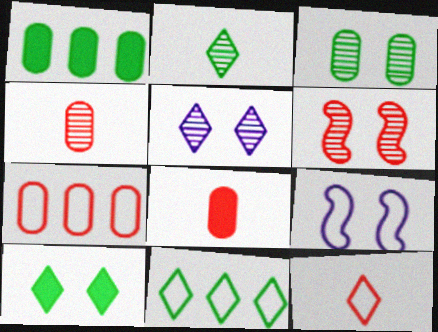[[2, 10, 11], 
[3, 5, 6]]